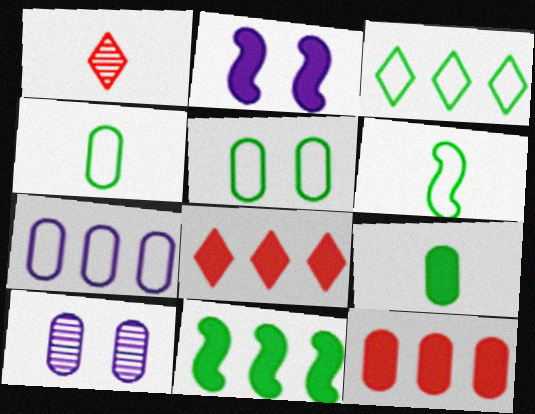[[2, 8, 9], 
[3, 5, 6], 
[4, 10, 12], 
[6, 8, 10]]